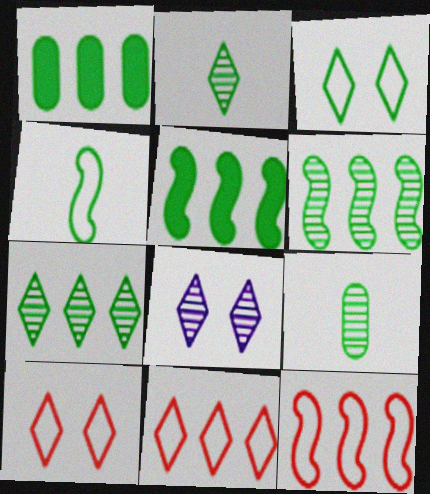[[3, 5, 9]]